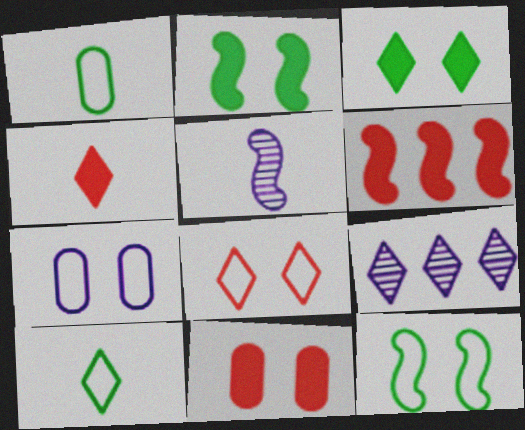[[1, 4, 5], 
[4, 6, 11], 
[5, 6, 12], 
[7, 8, 12]]